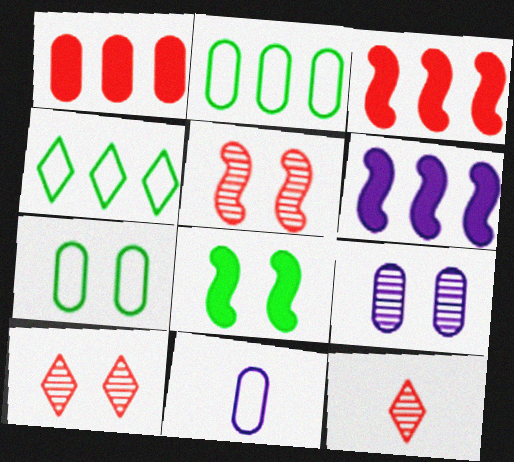[[6, 7, 12]]